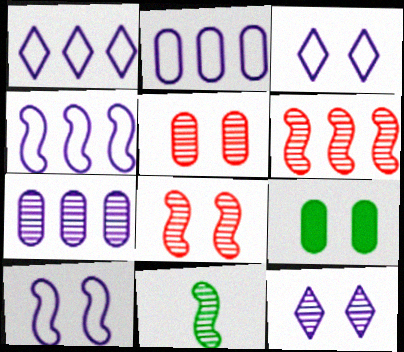[[1, 2, 4], 
[3, 8, 9]]